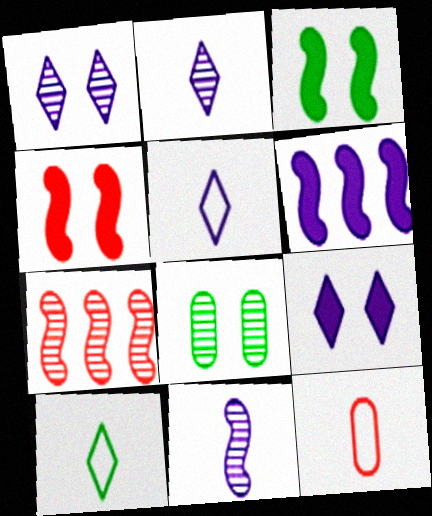[[2, 7, 8]]